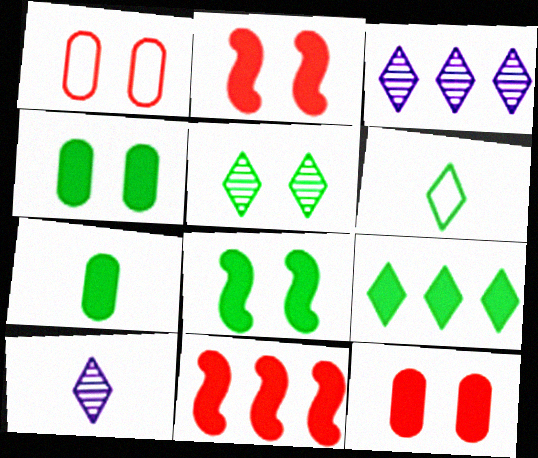[[5, 6, 9], 
[7, 8, 9]]